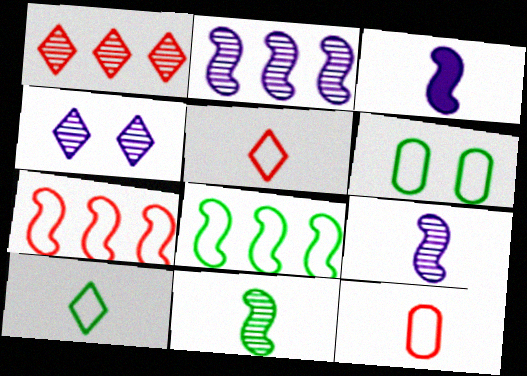[[1, 3, 6], 
[6, 8, 10]]